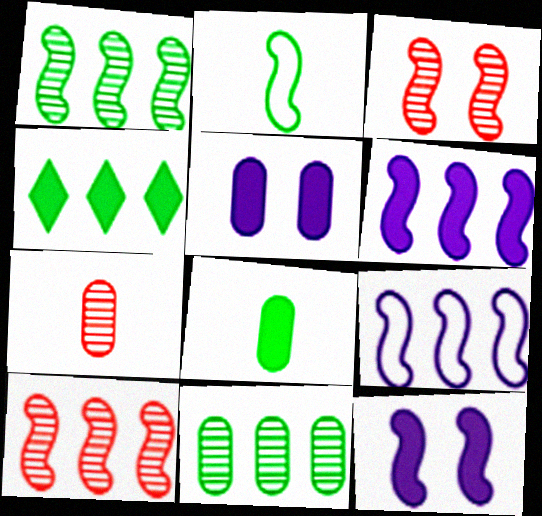[[2, 3, 6], 
[2, 10, 12]]